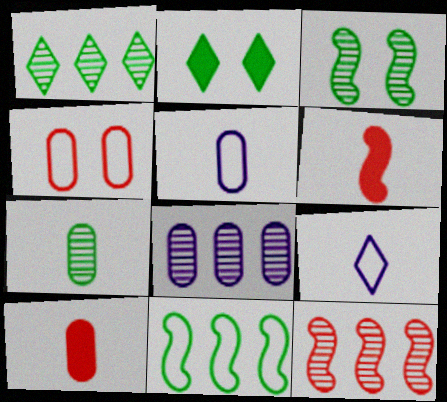[[1, 3, 7], 
[1, 8, 12], 
[2, 5, 12], 
[2, 7, 11], 
[4, 9, 11], 
[5, 7, 10], 
[6, 7, 9]]